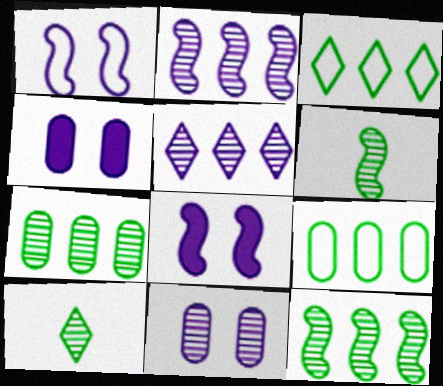[]